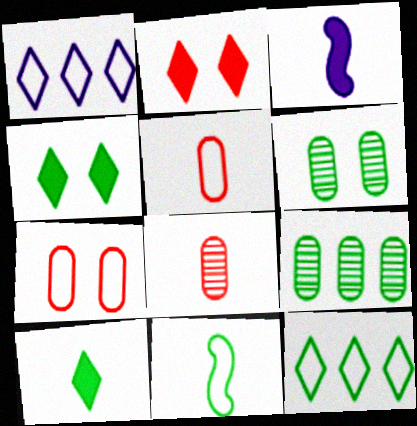[[1, 7, 11], 
[4, 9, 11]]